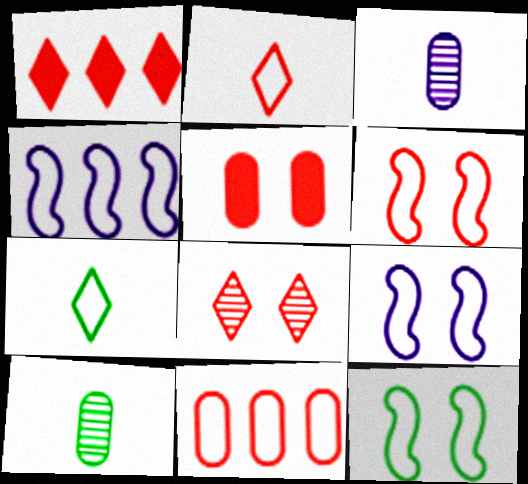[[1, 2, 8], 
[1, 3, 12], 
[1, 9, 10], 
[2, 6, 11], 
[5, 6, 8], 
[6, 9, 12], 
[7, 9, 11]]